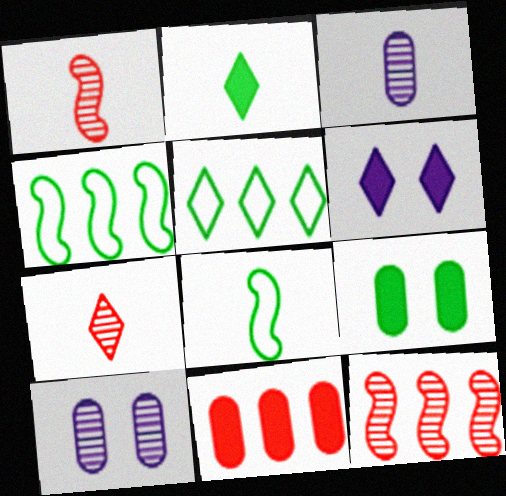[[5, 6, 7]]